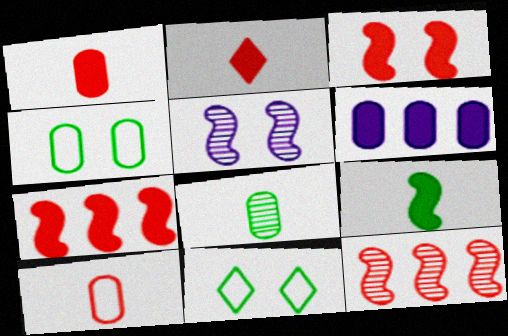[]